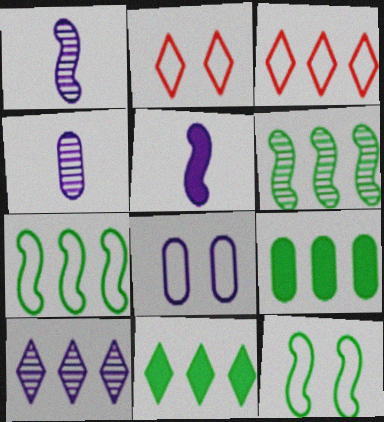[[1, 2, 9], 
[2, 8, 12], 
[3, 10, 11], 
[5, 8, 10]]